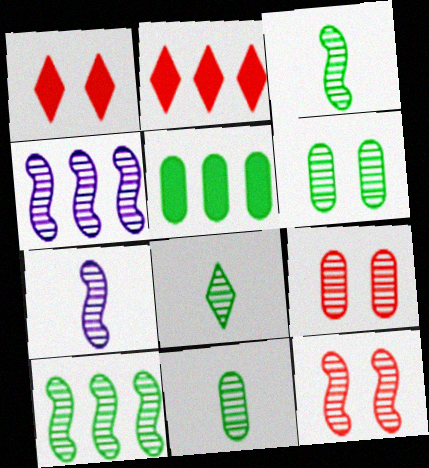[[3, 4, 12], 
[3, 8, 11], 
[4, 8, 9], 
[6, 8, 10], 
[7, 10, 12]]